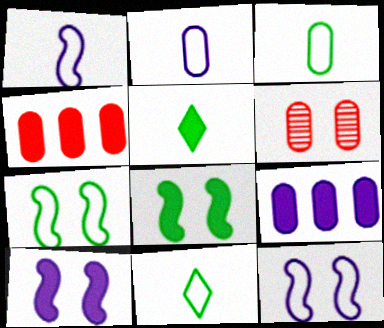[[3, 6, 9], 
[4, 5, 10]]